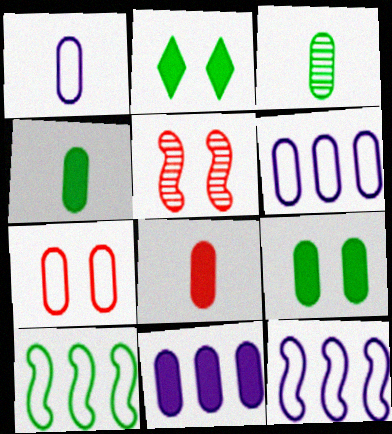[[1, 3, 8], 
[2, 3, 10], 
[3, 7, 11], 
[8, 9, 11]]